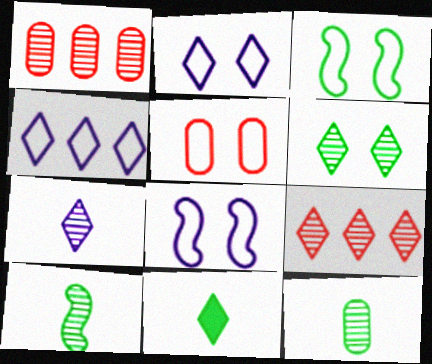[[1, 8, 11], 
[2, 3, 5], 
[2, 9, 11], 
[6, 7, 9]]